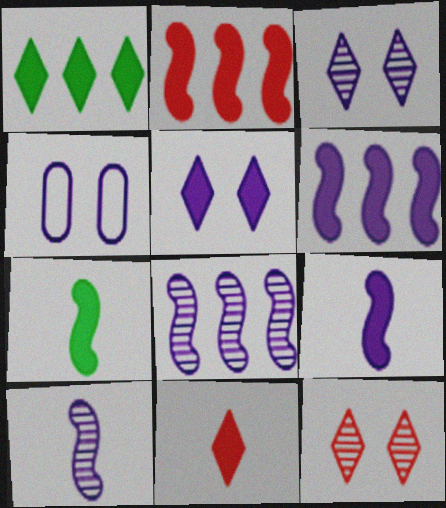[[1, 5, 11]]